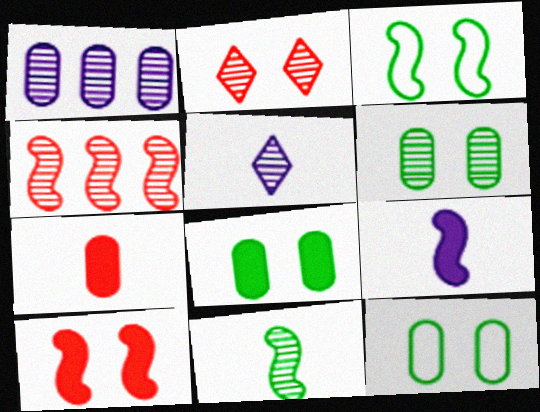[[1, 2, 11], 
[1, 7, 12], 
[3, 4, 9], 
[4, 5, 6], 
[6, 8, 12]]